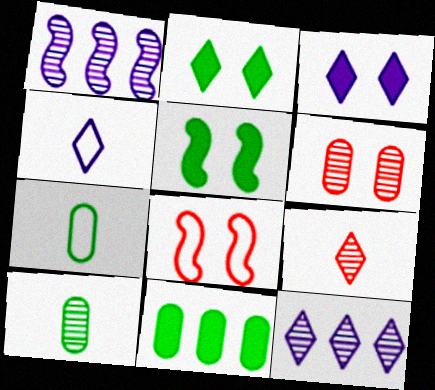[[3, 4, 12]]